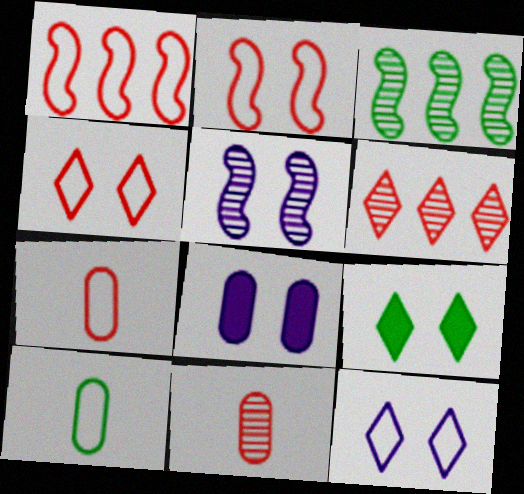[[1, 4, 7], 
[1, 10, 12], 
[3, 9, 10], 
[5, 8, 12]]